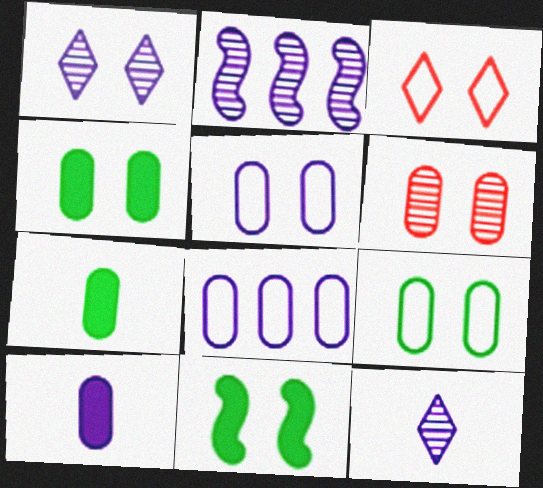[[2, 3, 7], 
[4, 5, 6], 
[6, 7, 8]]